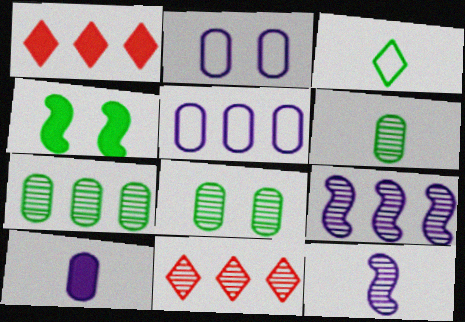[[1, 4, 10], 
[3, 4, 7], 
[6, 7, 8], 
[7, 9, 11], 
[8, 11, 12]]